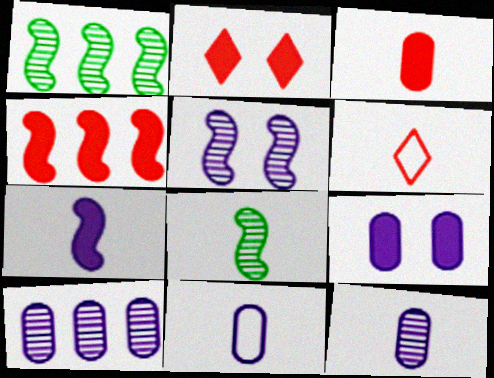[[1, 2, 11], 
[1, 6, 9], 
[2, 3, 4], 
[9, 10, 11]]